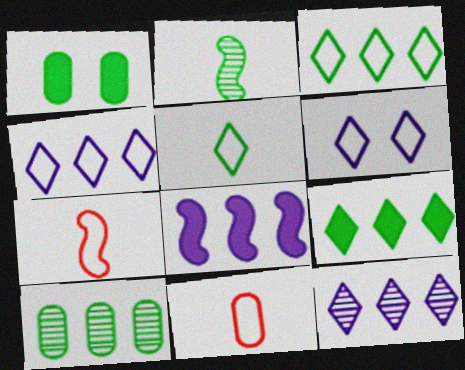[[1, 2, 3], 
[1, 7, 12]]